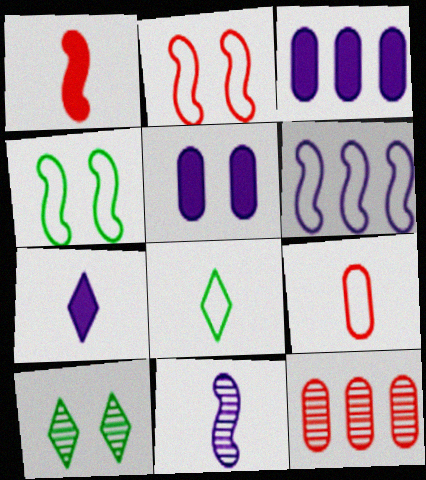[[2, 5, 10], 
[4, 7, 12], 
[10, 11, 12]]